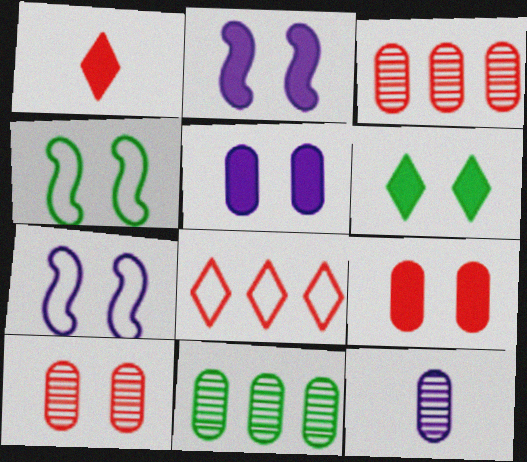[[1, 7, 11], 
[2, 6, 9], 
[6, 7, 10], 
[10, 11, 12]]